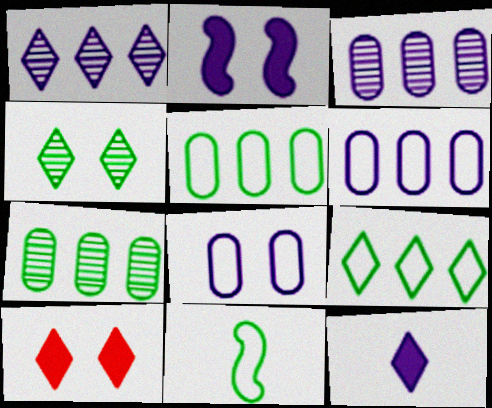[[3, 10, 11]]